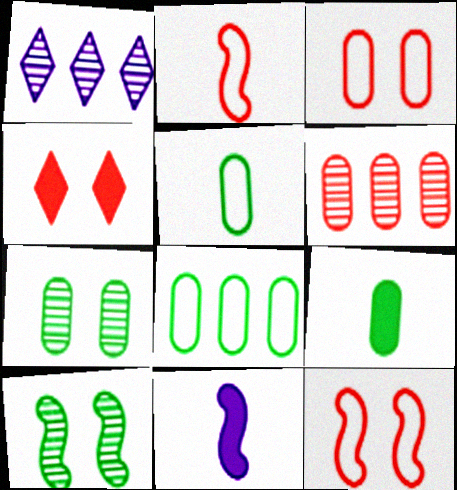[[1, 9, 12], 
[2, 4, 6], 
[7, 8, 9]]